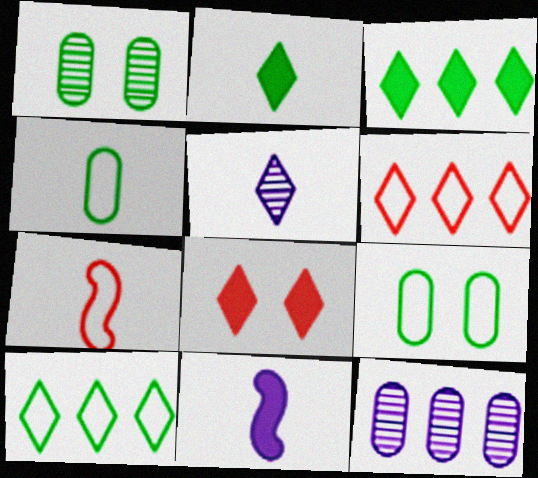[[1, 6, 11], 
[5, 8, 10]]